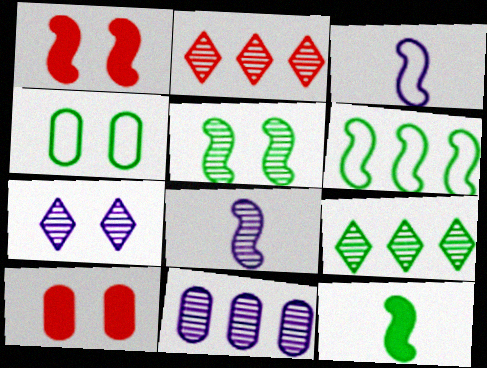[[1, 4, 7], 
[1, 6, 8], 
[3, 9, 10], 
[4, 9, 12], 
[5, 6, 12], 
[7, 8, 11]]